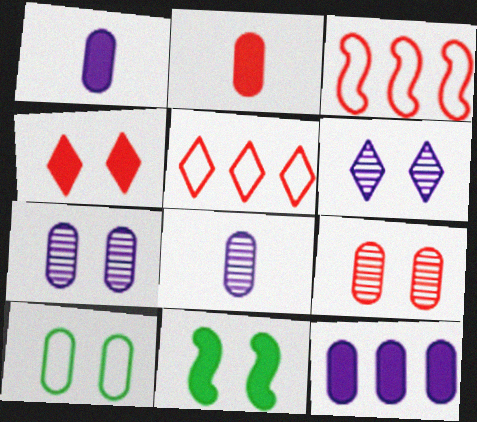[[5, 8, 11]]